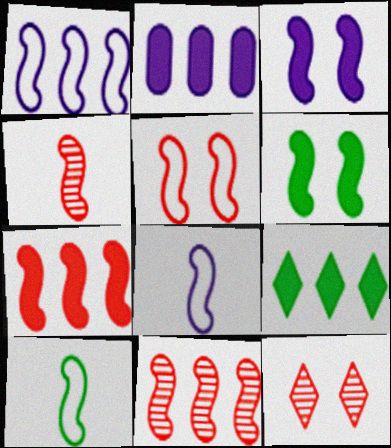[[1, 4, 6], 
[1, 5, 10], 
[2, 7, 9], 
[2, 10, 12], 
[3, 10, 11], 
[4, 5, 7], 
[6, 8, 11]]